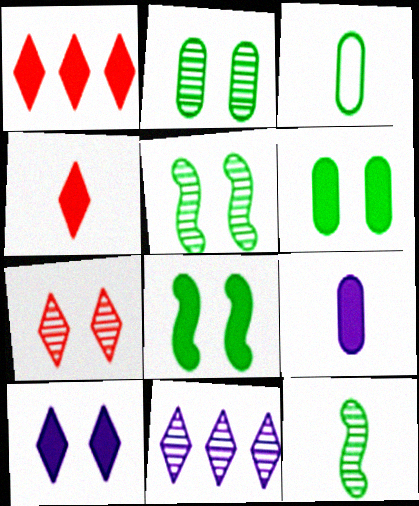[[1, 8, 9]]